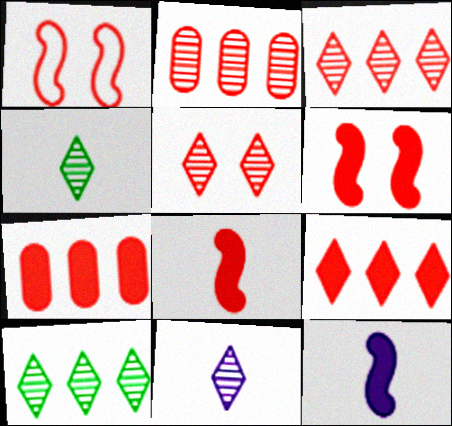[[5, 10, 11]]